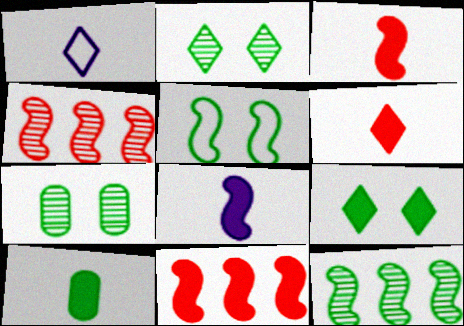[[1, 7, 11], 
[4, 5, 8], 
[5, 7, 9], 
[6, 8, 10]]